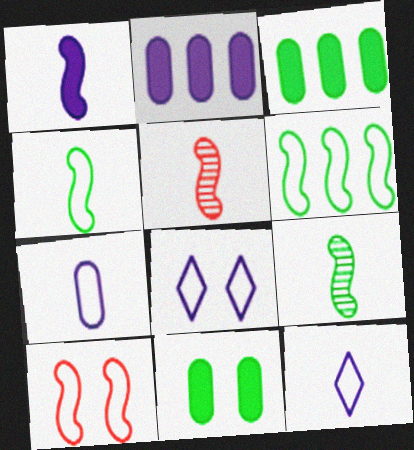[[1, 4, 5], 
[3, 5, 8]]